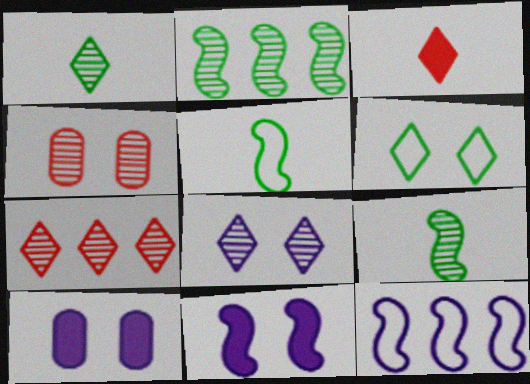[[1, 7, 8], 
[4, 6, 11], 
[5, 7, 10]]